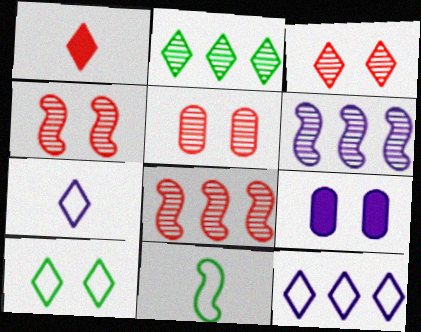[[3, 4, 5], 
[4, 9, 10], 
[6, 7, 9]]